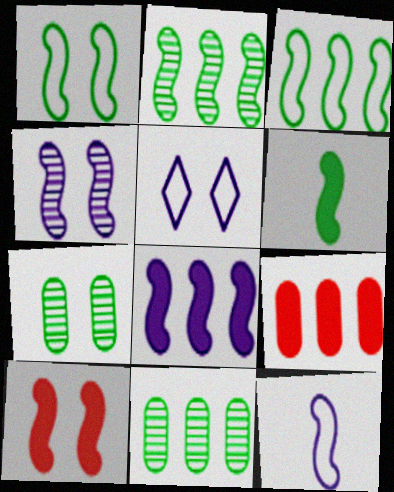[[1, 2, 6], 
[1, 4, 10], 
[2, 10, 12], 
[4, 8, 12], 
[5, 7, 10], 
[6, 8, 10]]